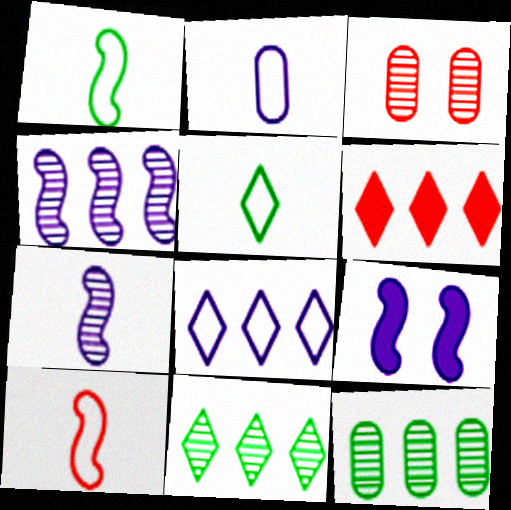[[2, 5, 10], 
[3, 6, 10], 
[3, 7, 11], 
[6, 8, 11]]